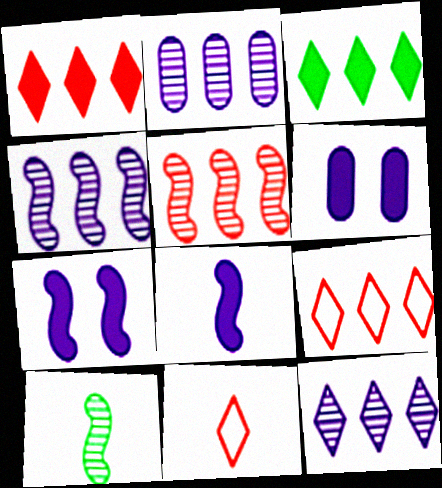[[2, 4, 12], 
[3, 9, 12], 
[6, 9, 10]]